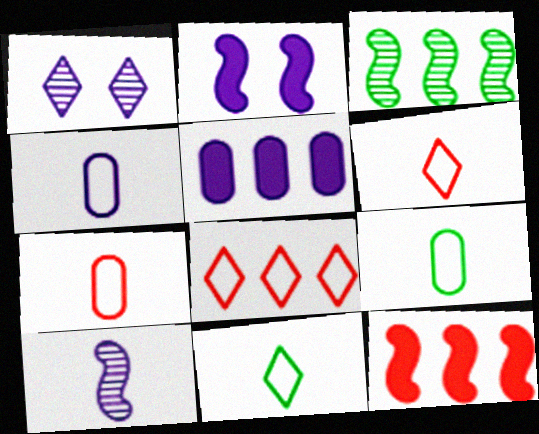[[1, 9, 12], 
[3, 5, 8], 
[4, 7, 9]]